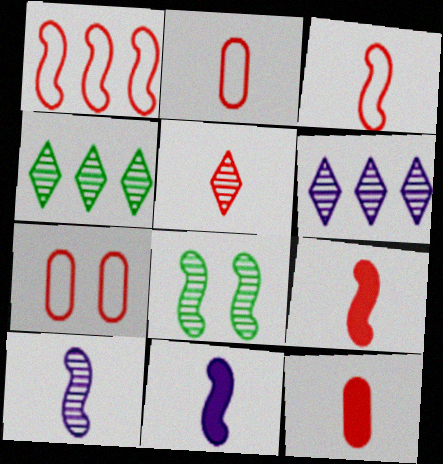[[1, 8, 11], 
[2, 5, 9], 
[3, 5, 12], 
[4, 7, 11]]